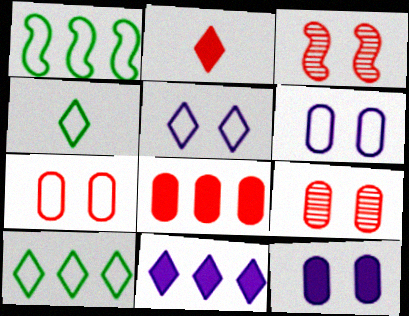[]